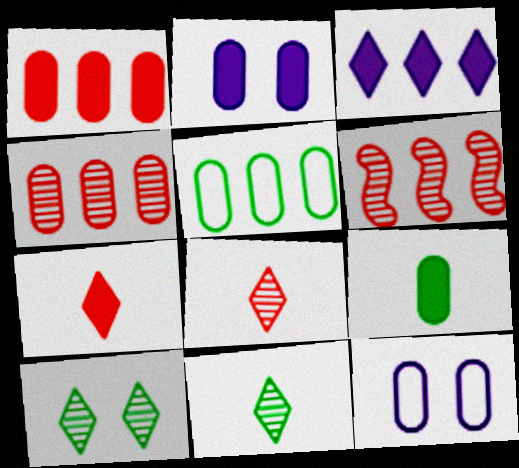[[1, 2, 9], 
[3, 5, 6], 
[4, 9, 12]]